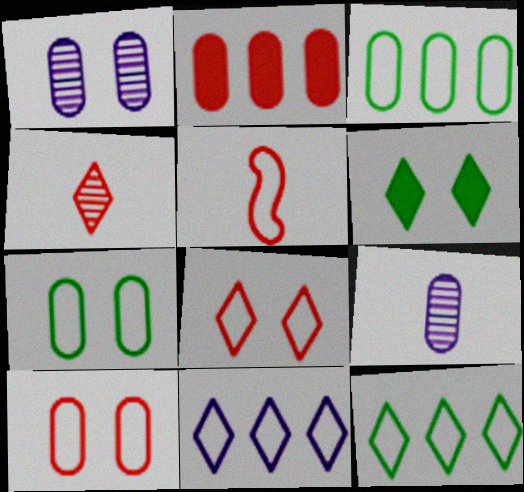[[2, 7, 9], 
[4, 6, 11], 
[5, 7, 11]]